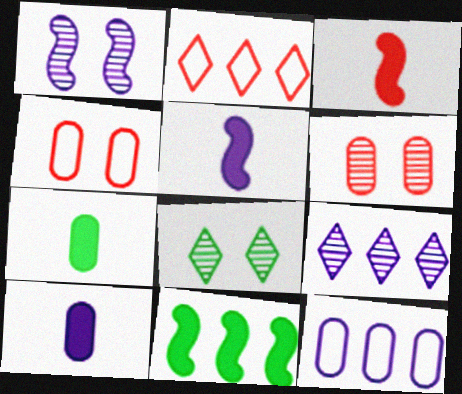[[1, 2, 7], 
[1, 6, 8], 
[2, 3, 6], 
[3, 8, 12], 
[6, 7, 12]]